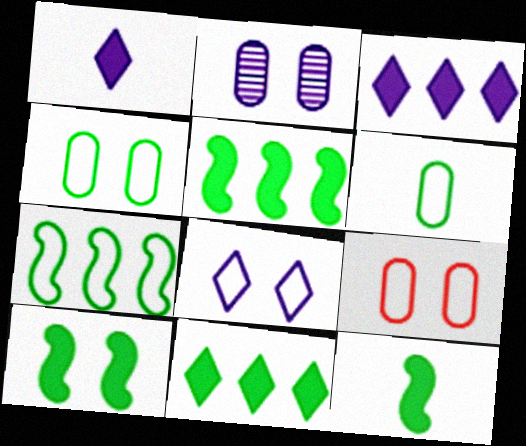[[5, 10, 12]]